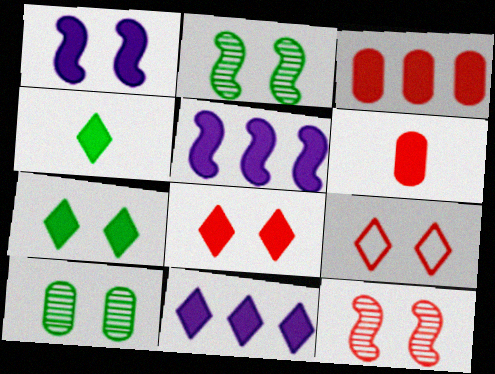[[1, 3, 4], 
[1, 9, 10], 
[4, 8, 11], 
[5, 6, 7]]